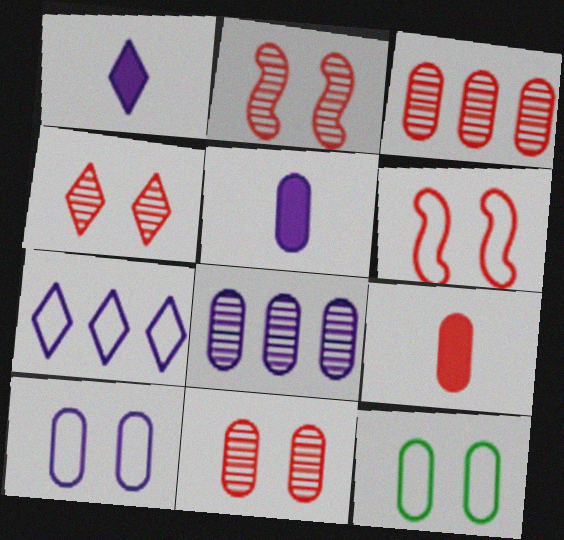[[2, 4, 11], 
[3, 5, 12], 
[5, 8, 10], 
[8, 9, 12]]